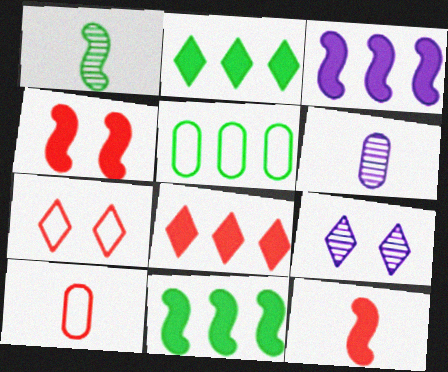[[5, 9, 12], 
[6, 7, 11], 
[9, 10, 11]]